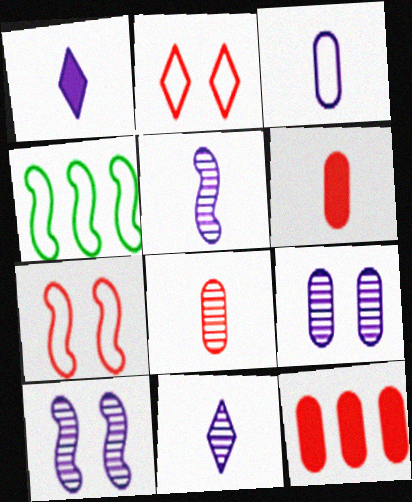[[1, 3, 5], 
[2, 3, 4]]